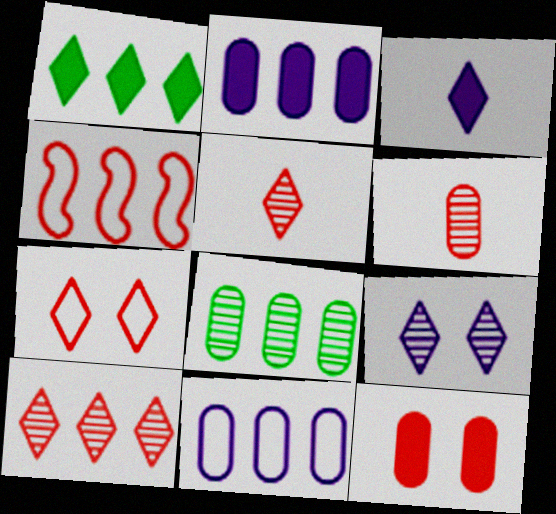[[4, 5, 12]]